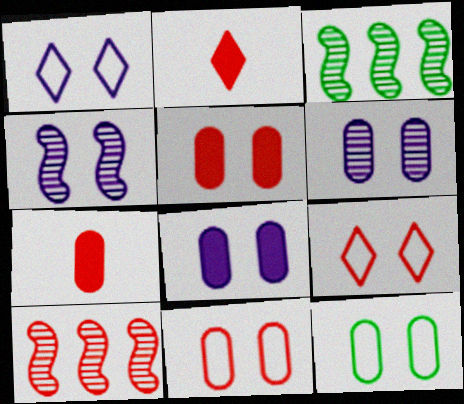[[1, 3, 7], 
[1, 4, 8], 
[2, 10, 11], 
[5, 6, 12], 
[7, 9, 10]]